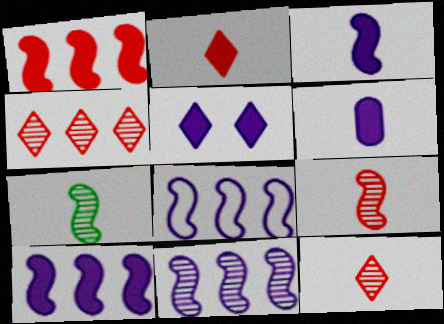[[5, 6, 10], 
[8, 10, 11]]